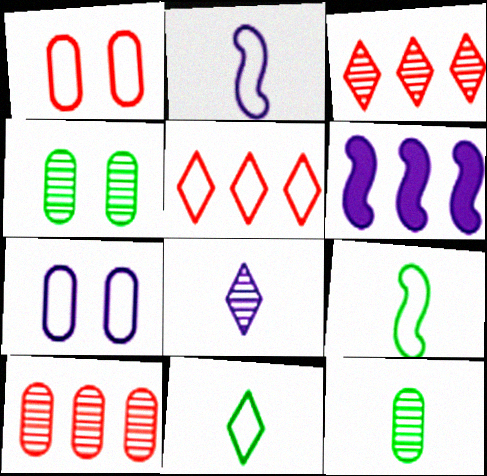[[5, 7, 9], 
[6, 7, 8]]